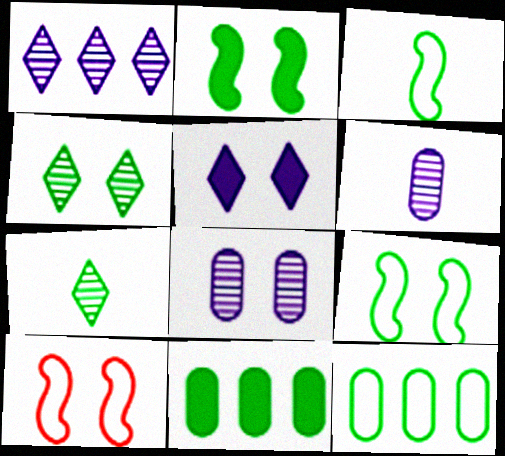[[2, 7, 12], 
[3, 4, 11], 
[7, 9, 11]]